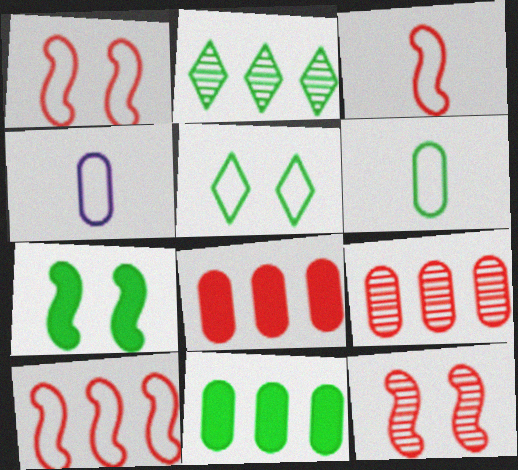[[1, 3, 10], 
[2, 6, 7], 
[4, 5, 10]]